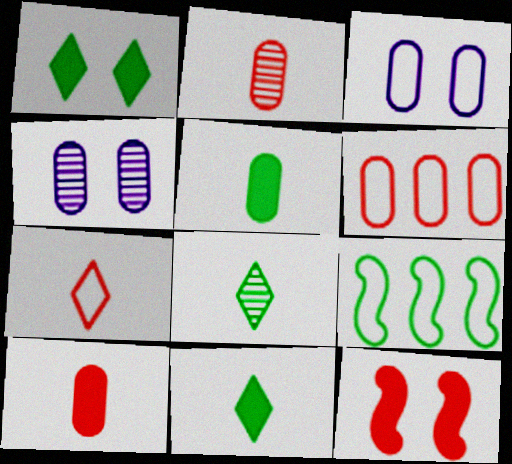[[3, 7, 9], 
[4, 5, 6]]